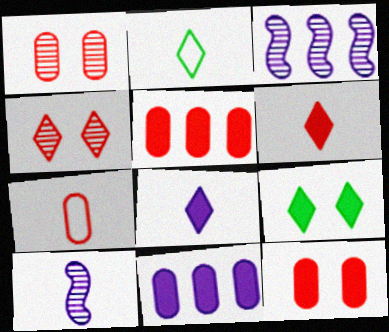[[1, 5, 7], 
[2, 3, 12], 
[3, 7, 9]]